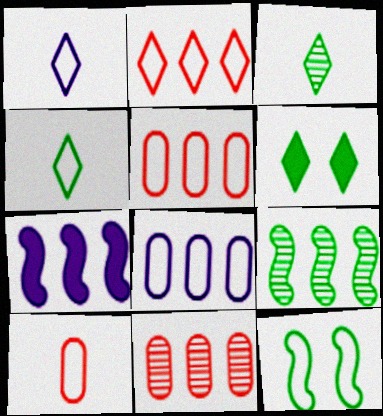[[1, 5, 12]]